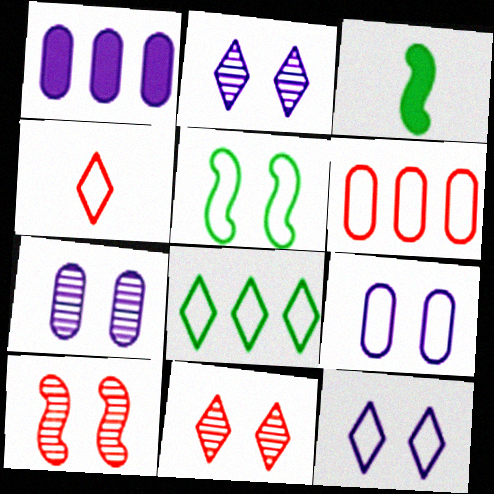[[2, 3, 6], 
[4, 8, 12]]